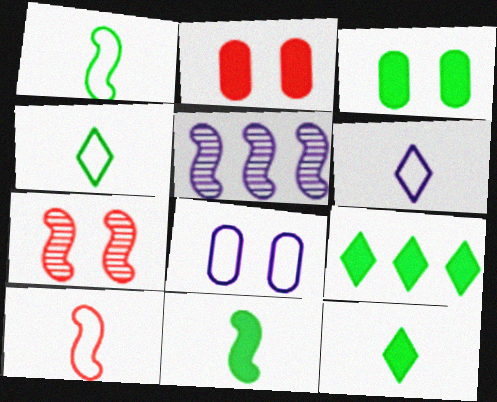[[2, 4, 5], 
[3, 9, 11]]